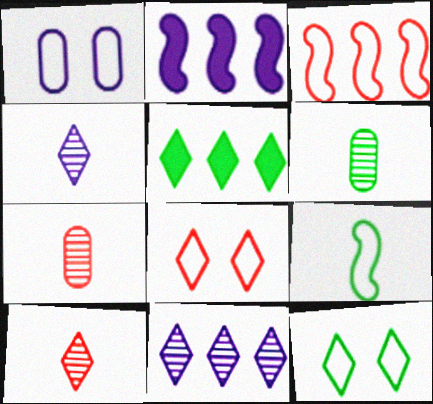[[1, 2, 4], 
[2, 6, 8], 
[2, 7, 12], 
[4, 5, 8]]